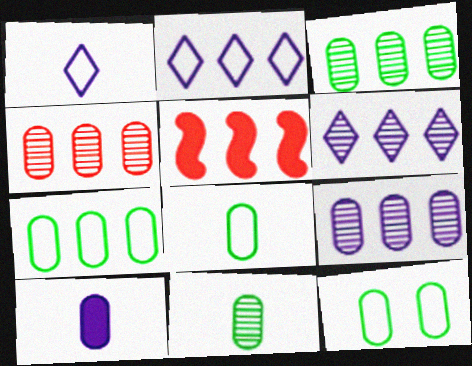[[2, 3, 5], 
[3, 4, 9], 
[4, 10, 12], 
[5, 6, 7], 
[7, 8, 12]]